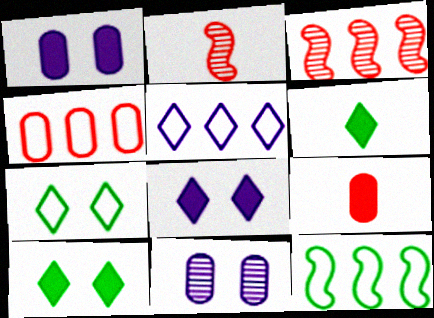[[4, 5, 12]]